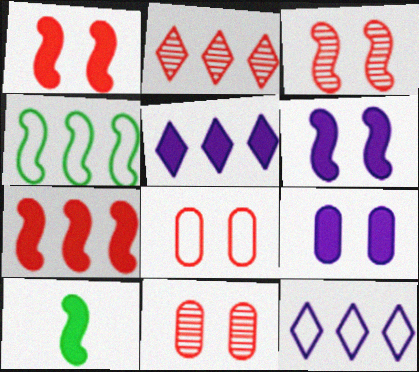[[6, 7, 10], 
[10, 11, 12]]